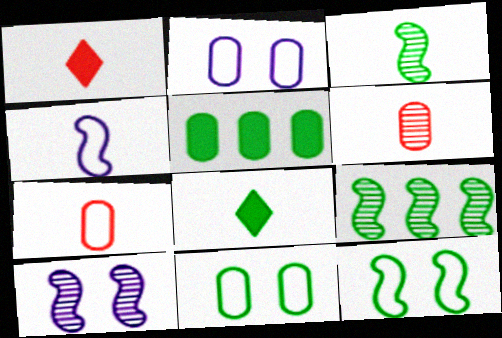[[1, 2, 9], 
[2, 5, 6], 
[4, 6, 8], 
[8, 9, 11]]